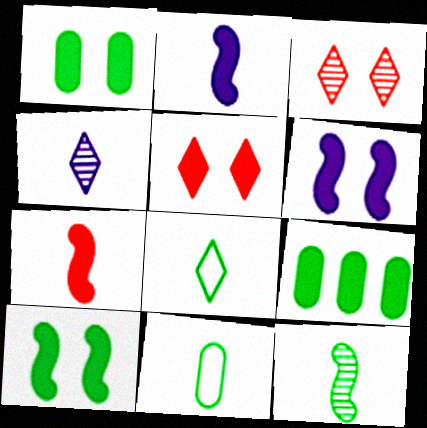[[1, 5, 6], 
[2, 5, 9], 
[4, 7, 11]]